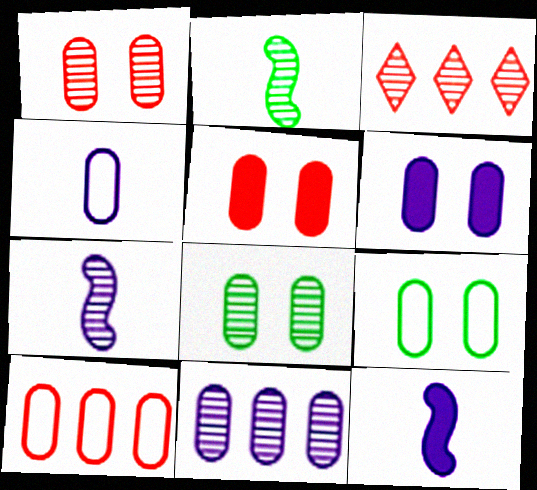[[1, 6, 9], 
[3, 7, 8], 
[3, 9, 12], 
[4, 6, 11], 
[4, 9, 10]]